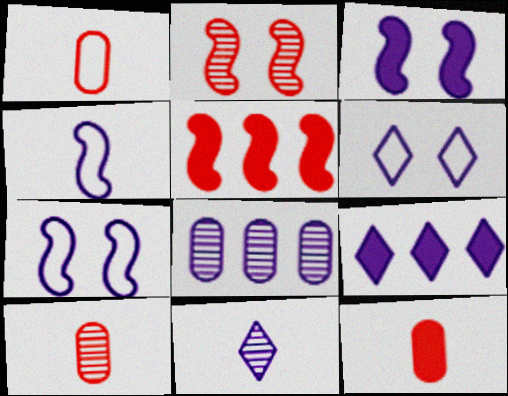[[1, 10, 12], 
[6, 9, 11]]